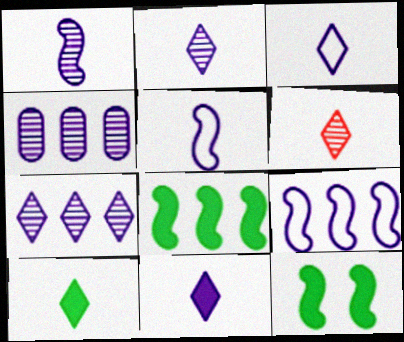[[2, 3, 11], 
[3, 6, 10]]